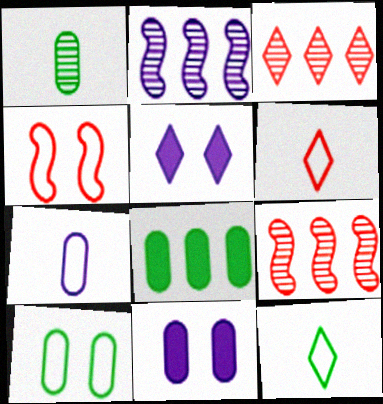[[1, 8, 10], 
[2, 5, 7], 
[3, 5, 12], 
[9, 11, 12]]